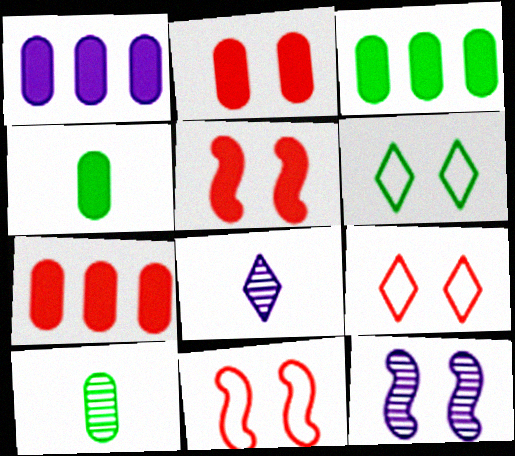[[1, 2, 4], 
[1, 3, 7], 
[2, 6, 12], 
[3, 8, 11]]